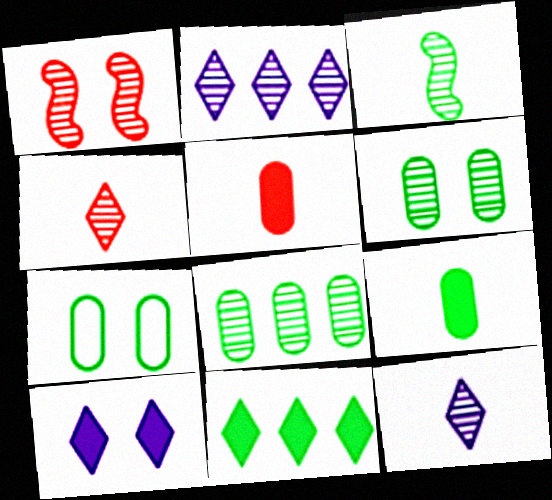[[1, 7, 10], 
[1, 8, 12], 
[3, 7, 11], 
[7, 8, 9]]